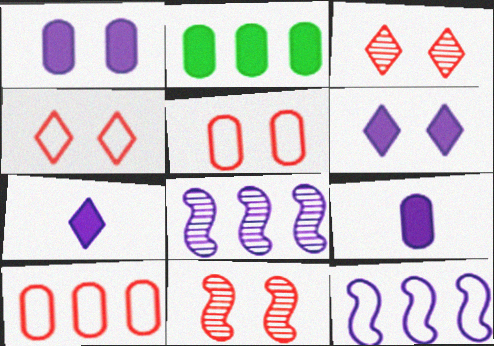[]